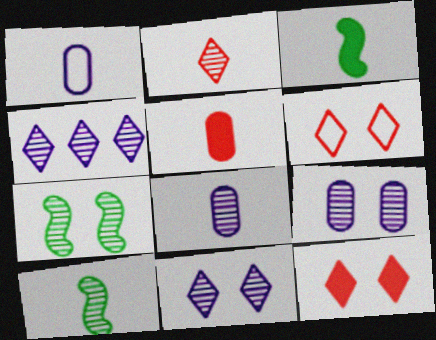[[1, 2, 3], 
[2, 8, 10]]